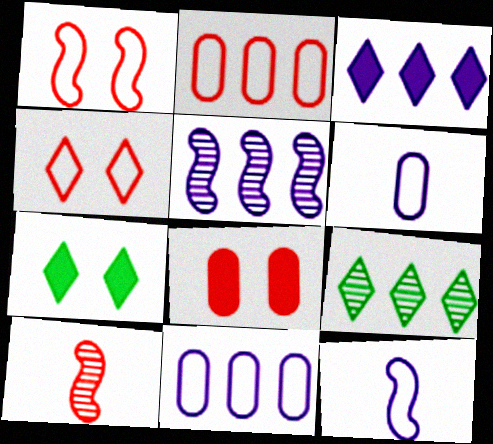[[3, 5, 11], 
[7, 10, 11], 
[8, 9, 12]]